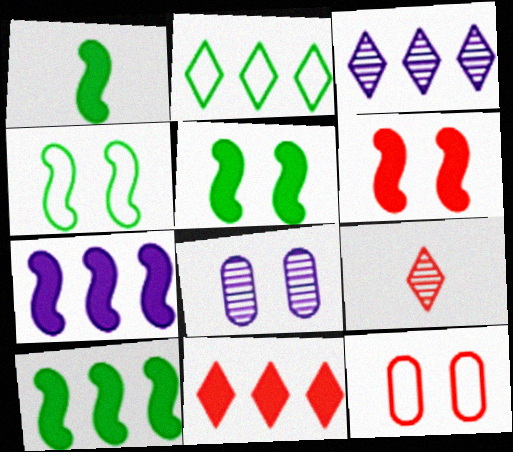[[1, 3, 12], 
[1, 5, 10], 
[1, 6, 7], 
[2, 3, 11]]